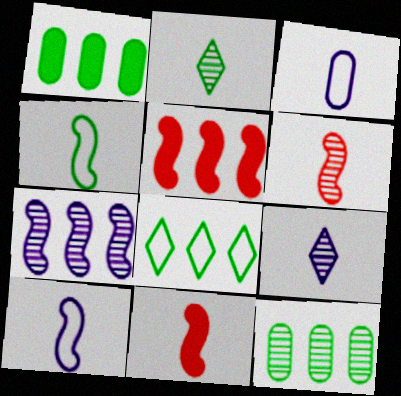[[2, 3, 11]]